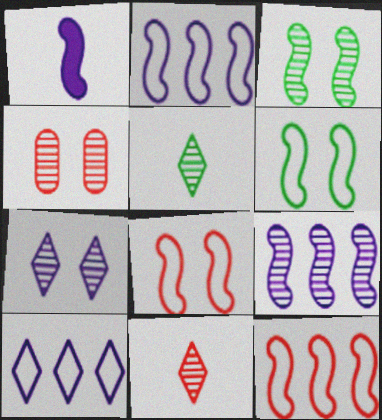[[1, 3, 12], 
[3, 4, 7], 
[4, 5, 9]]